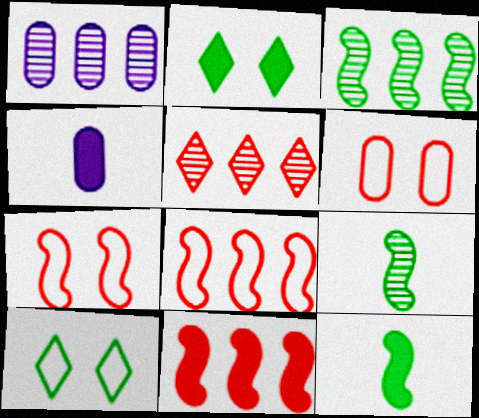[[1, 3, 5], 
[2, 4, 11]]